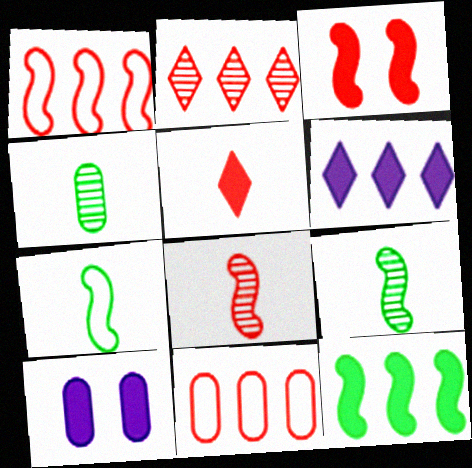[[1, 3, 8], 
[2, 7, 10], 
[4, 10, 11], 
[5, 10, 12]]